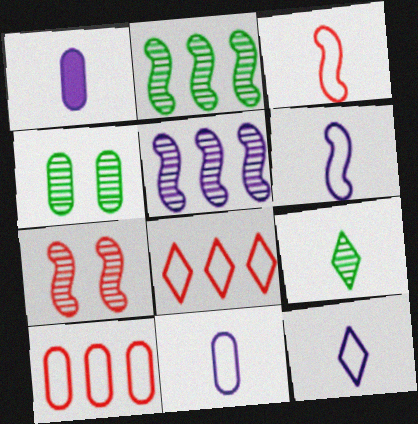[[1, 3, 9], 
[1, 4, 10], 
[2, 4, 9], 
[6, 11, 12]]